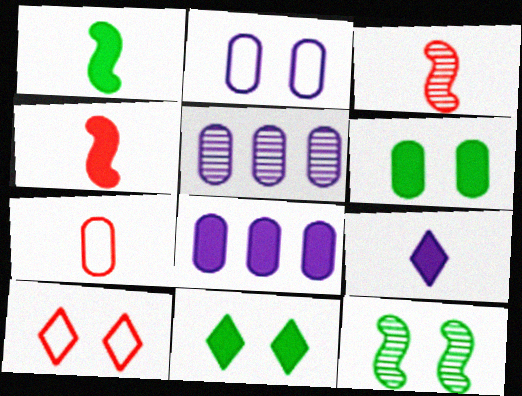[[1, 5, 10], 
[4, 8, 11], 
[5, 6, 7]]